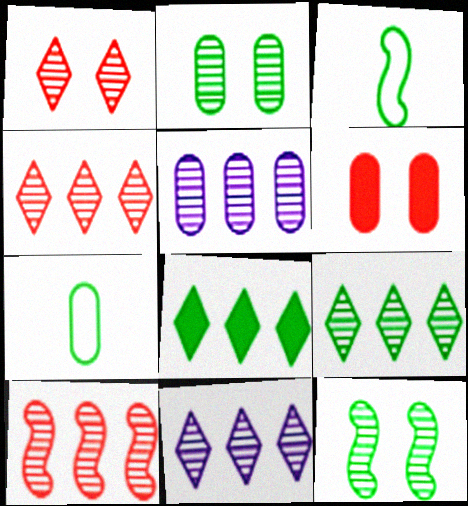[[2, 3, 8], 
[3, 6, 11], 
[4, 9, 11], 
[5, 6, 7], 
[5, 9, 10], 
[7, 8, 12]]